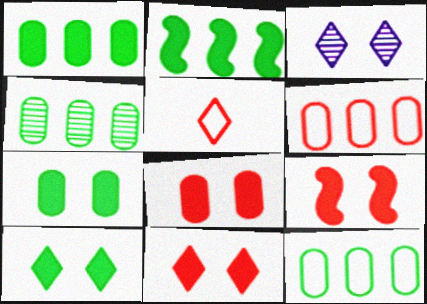[[1, 4, 12], 
[8, 9, 11]]